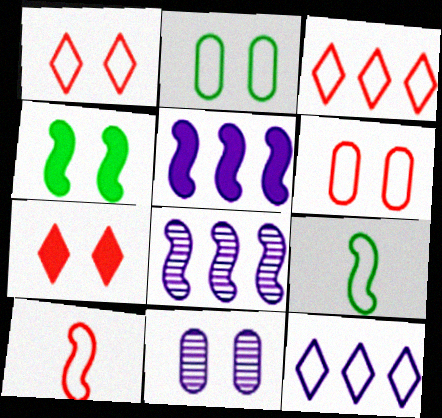[[1, 4, 11], 
[2, 10, 12], 
[3, 6, 10], 
[4, 8, 10], 
[6, 9, 12]]